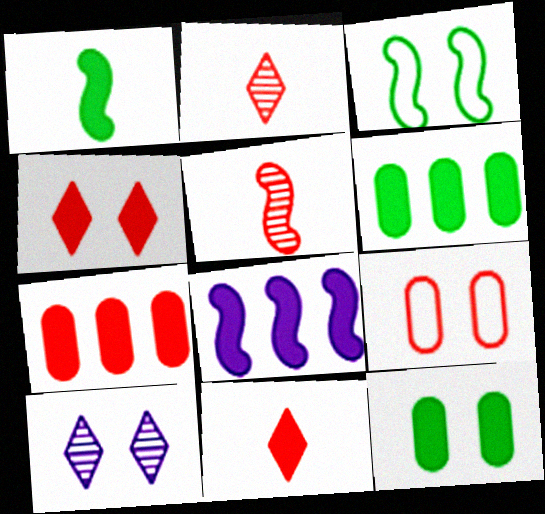[[3, 5, 8], 
[8, 11, 12]]